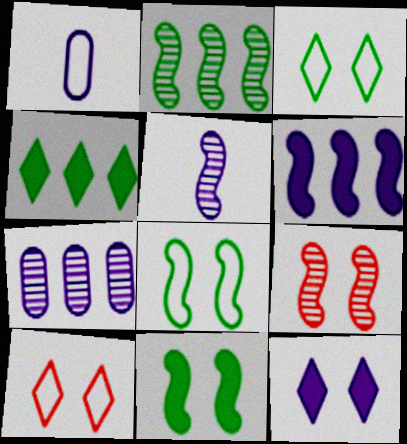[[1, 4, 9], 
[2, 5, 9]]